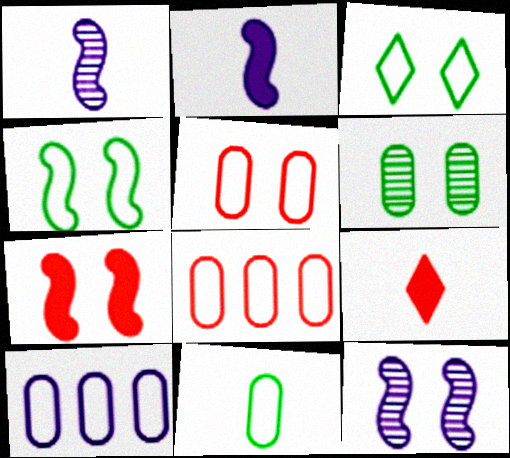[[1, 9, 11], 
[4, 7, 12], 
[5, 10, 11]]